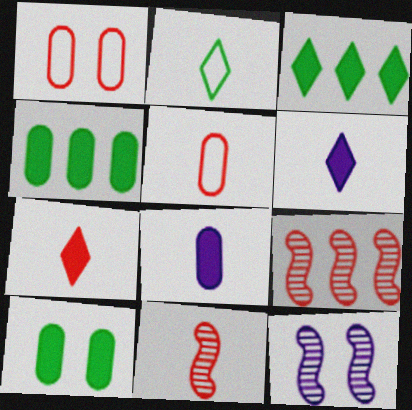[[1, 7, 9], 
[2, 8, 11], 
[3, 5, 12], 
[5, 7, 11]]